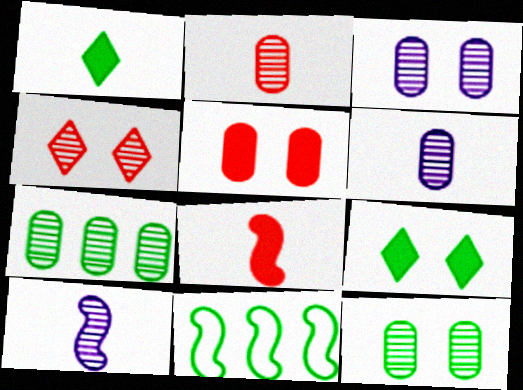[[1, 11, 12], 
[2, 3, 7], 
[4, 7, 10]]